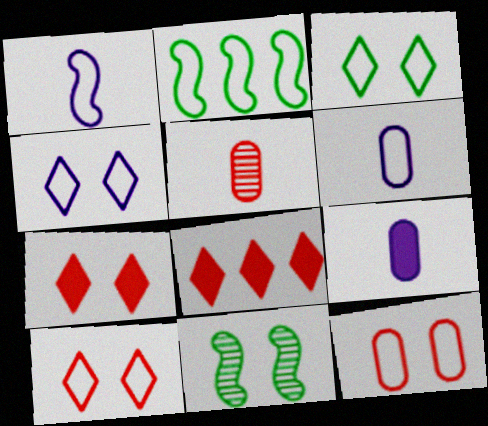[[2, 6, 10], 
[3, 4, 10], 
[6, 8, 11]]